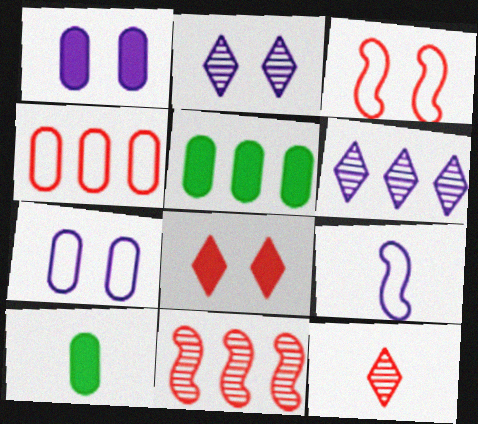[[1, 6, 9], 
[3, 6, 10], 
[9, 10, 12]]